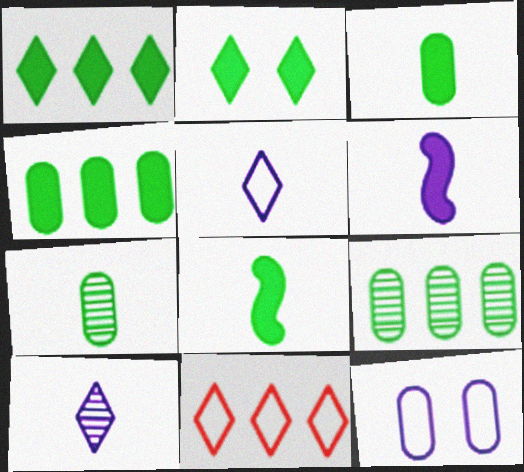[[2, 4, 8], 
[2, 10, 11]]